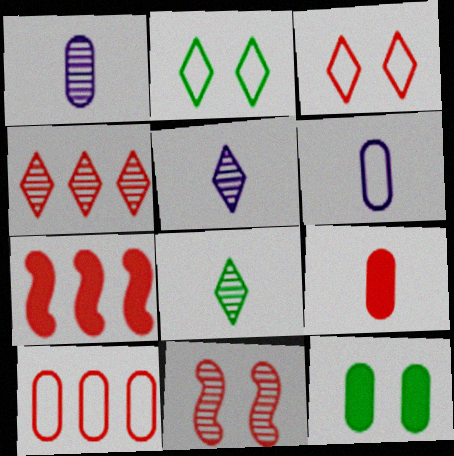[[1, 2, 7], 
[1, 10, 12], 
[4, 7, 10]]